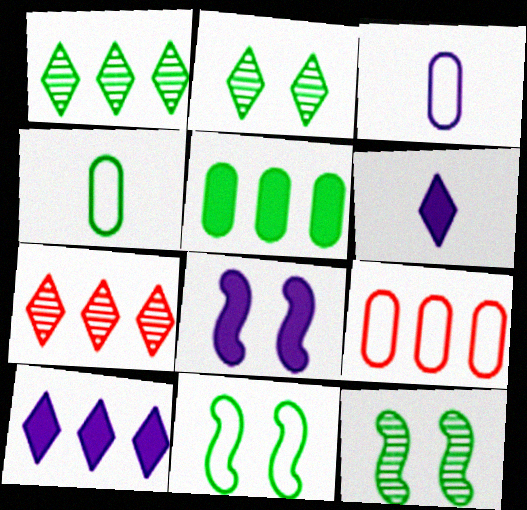[[4, 7, 8], 
[6, 9, 12]]